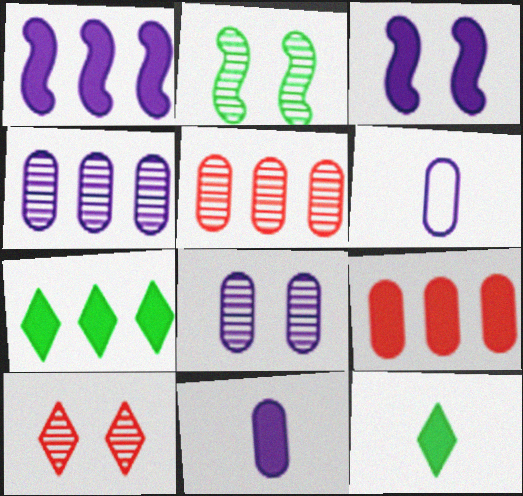[[1, 7, 9], 
[2, 8, 10], 
[3, 9, 12]]